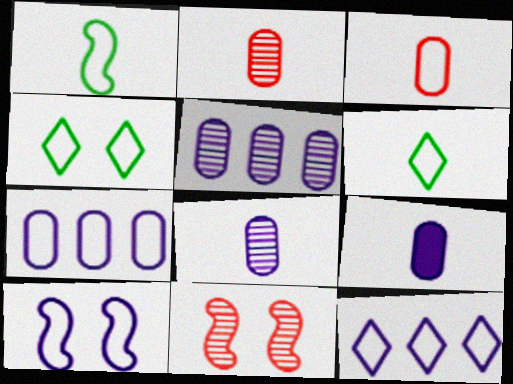[]